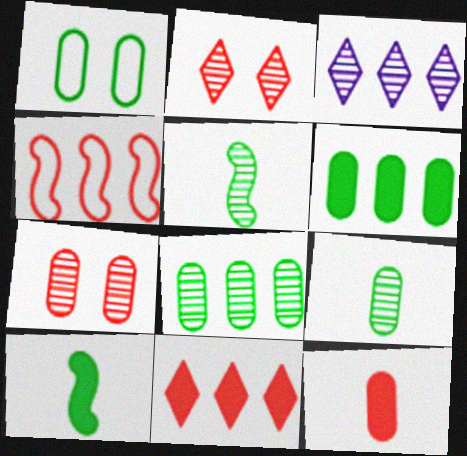[[1, 6, 9], 
[2, 4, 12], 
[3, 4, 6], 
[3, 5, 7]]